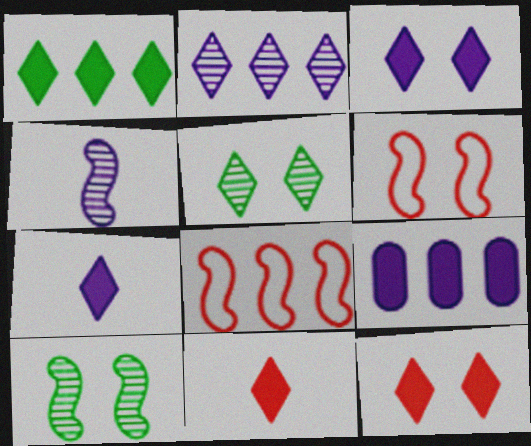[[1, 3, 11], 
[1, 7, 12]]